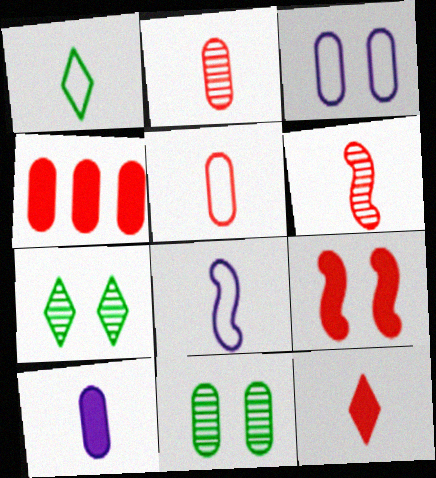[[1, 5, 8], 
[1, 6, 10], 
[3, 7, 9], 
[4, 7, 8], 
[4, 9, 12], 
[5, 6, 12]]